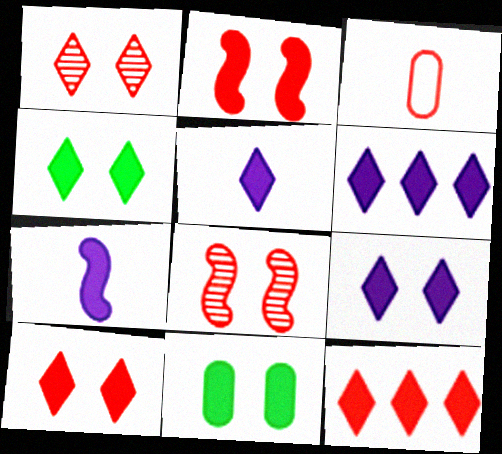[[2, 9, 11], 
[3, 8, 12], 
[4, 5, 12], 
[4, 9, 10], 
[5, 6, 9], 
[7, 11, 12]]